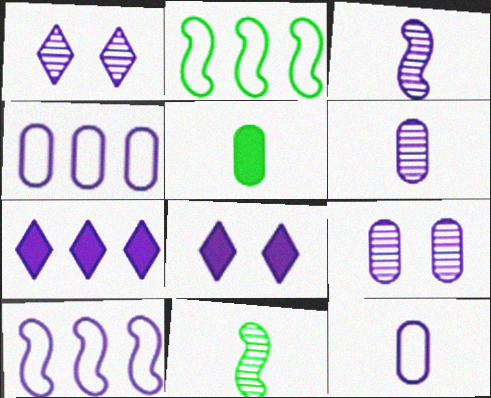[[3, 4, 8], 
[6, 8, 10]]